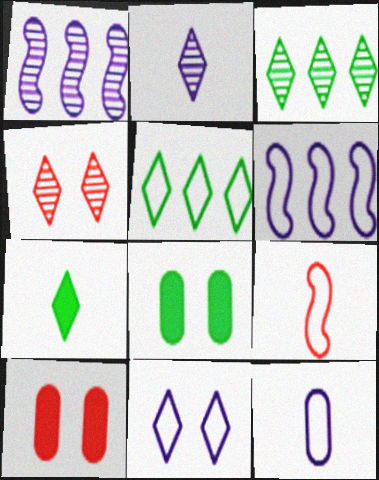[[2, 3, 4], 
[6, 11, 12]]